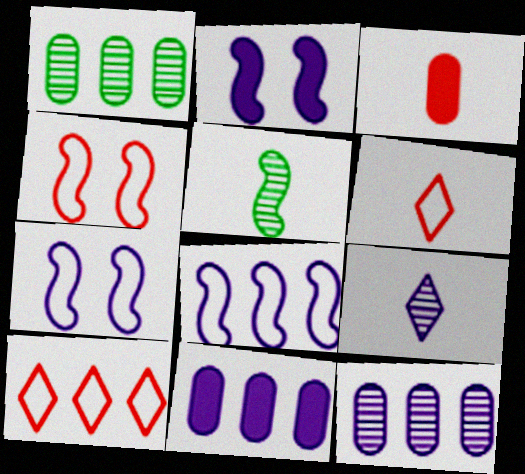[[1, 2, 6], 
[7, 9, 11]]